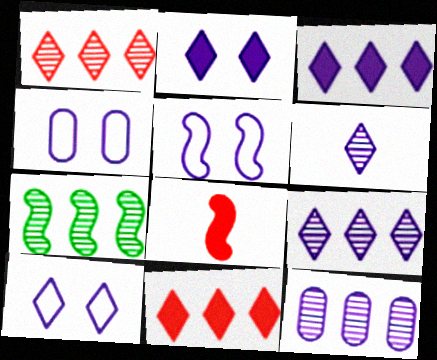[[1, 7, 12], 
[3, 6, 10], 
[4, 5, 10], 
[5, 7, 8]]